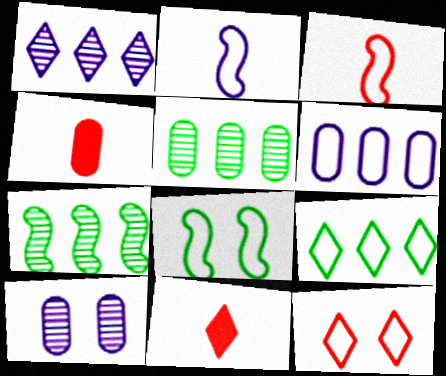[[1, 4, 8]]